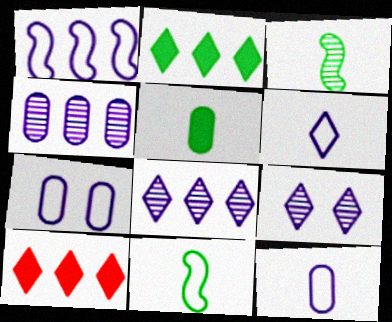[[1, 6, 7], 
[3, 7, 10]]